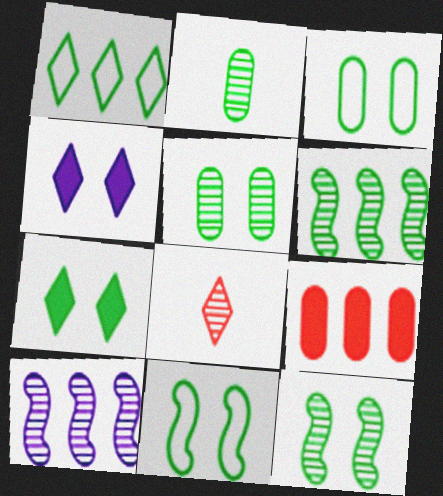[[1, 4, 8], 
[1, 9, 10], 
[3, 7, 12], 
[5, 7, 11], 
[5, 8, 10]]